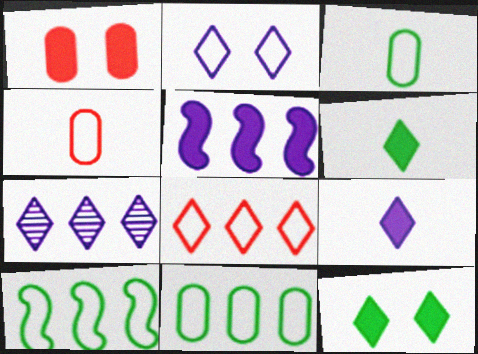[[1, 5, 6], 
[2, 4, 10], 
[2, 7, 9]]